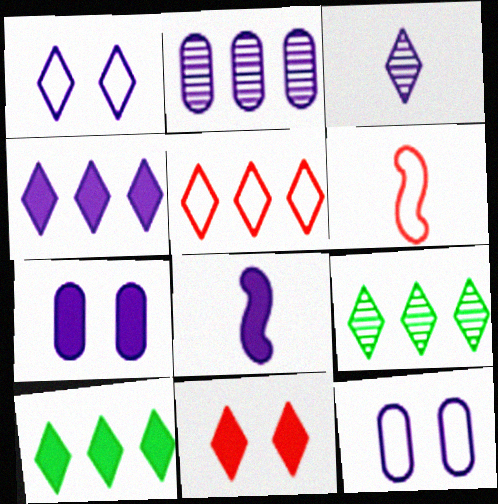[[1, 2, 8], 
[1, 3, 4], 
[4, 5, 9], 
[4, 7, 8], 
[6, 7, 9]]